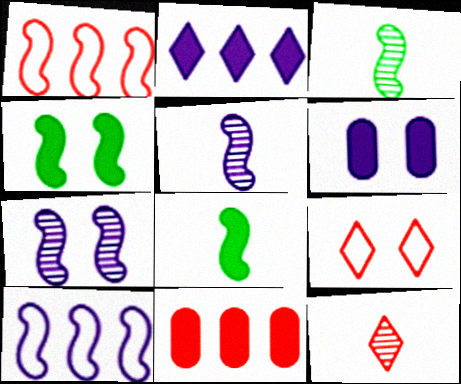[[1, 4, 5], 
[1, 7, 8]]